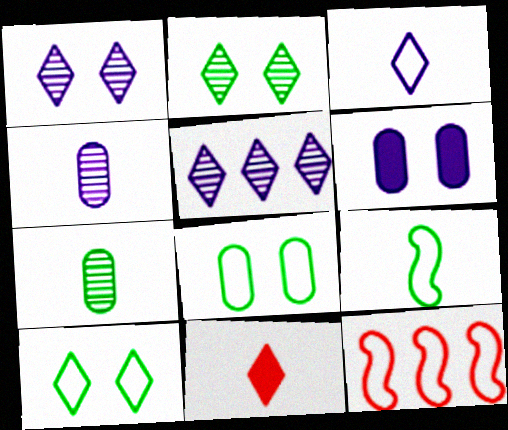[[3, 8, 12], 
[4, 9, 11], 
[5, 10, 11]]